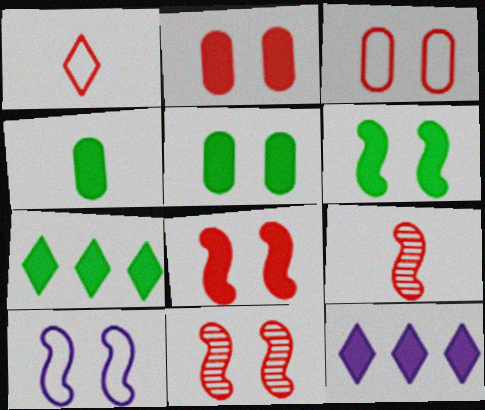[[4, 6, 7], 
[4, 8, 12], 
[6, 10, 11]]